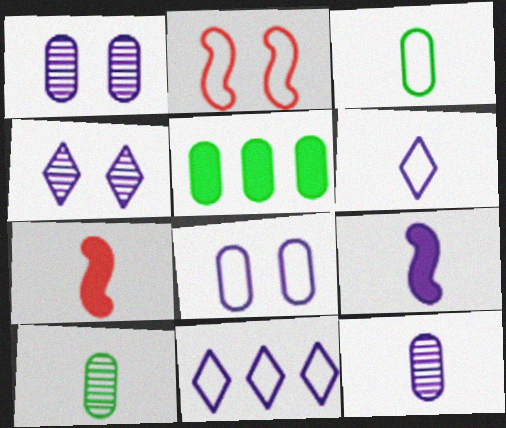[[1, 9, 11], 
[2, 3, 11], 
[6, 7, 10], 
[6, 9, 12]]